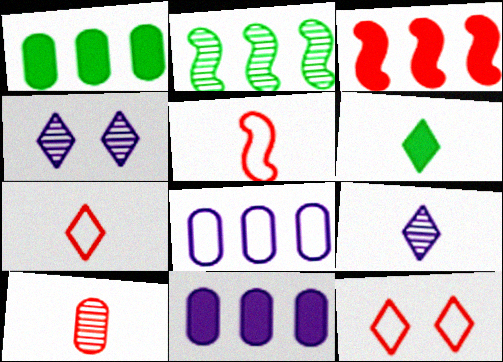[[1, 4, 5], 
[2, 4, 10], 
[3, 10, 12], 
[6, 7, 9]]